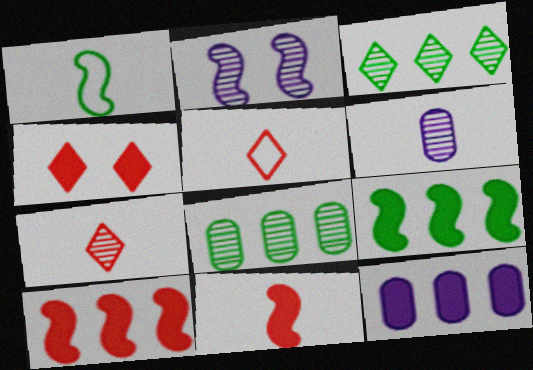[[1, 2, 10], 
[2, 7, 8]]